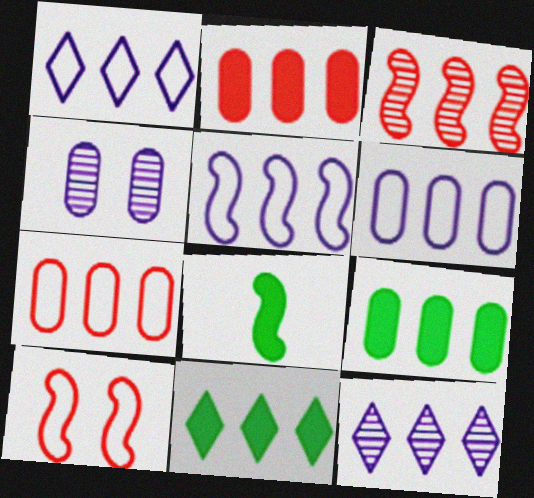[[1, 3, 9], 
[1, 5, 6], 
[3, 6, 11]]